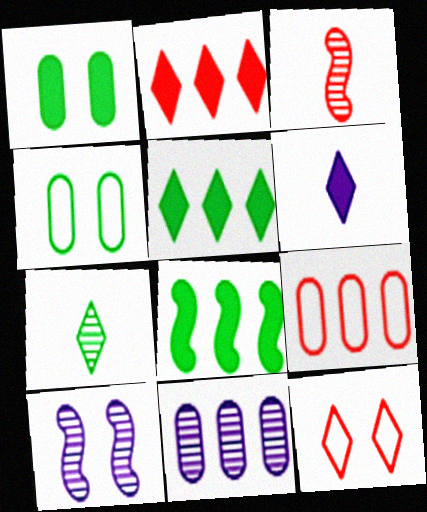[[1, 10, 12], 
[4, 7, 8]]